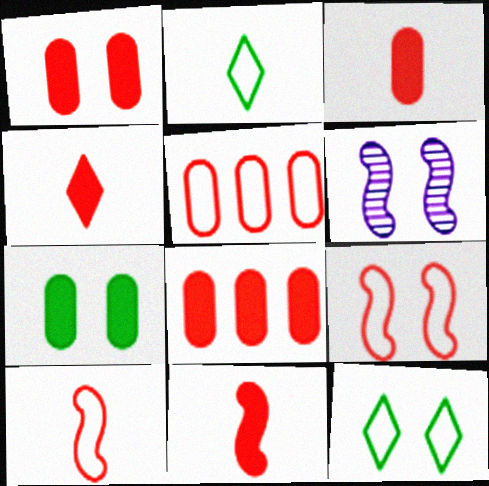[[1, 3, 8], 
[1, 6, 12], 
[2, 6, 8], 
[3, 4, 11]]